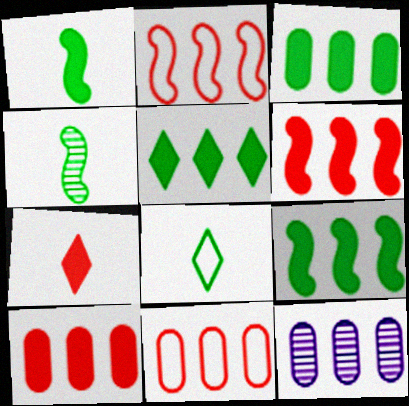[[2, 5, 12], 
[3, 5, 9], 
[3, 11, 12]]